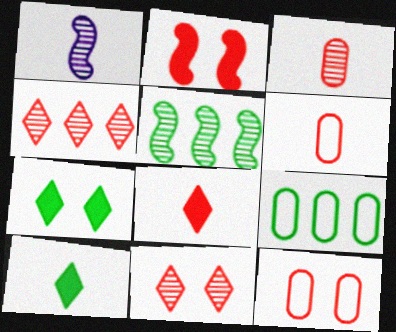[[1, 6, 10], 
[2, 4, 6], 
[2, 11, 12]]